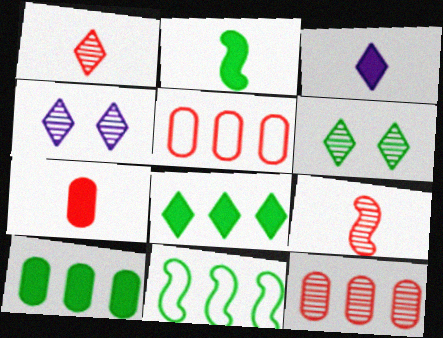[[2, 3, 7], 
[2, 4, 5], 
[4, 7, 11]]